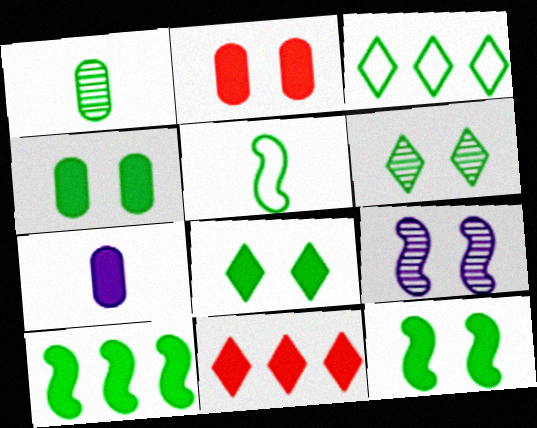[[1, 3, 12], 
[4, 8, 12], 
[7, 11, 12]]